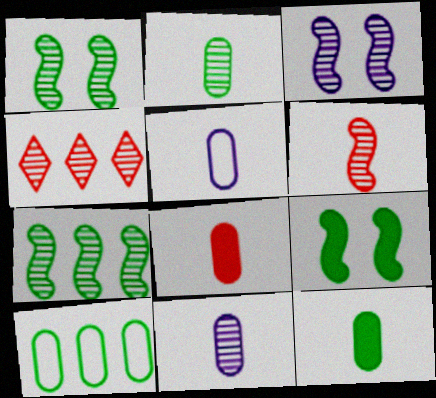[[1, 4, 11], 
[2, 3, 4], 
[2, 5, 8], 
[3, 6, 7], 
[4, 5, 9]]